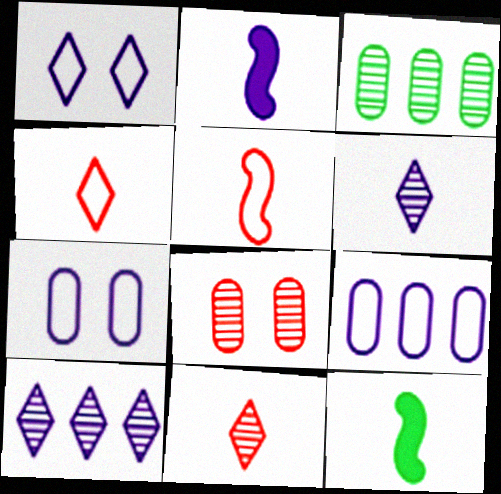[[2, 7, 10]]